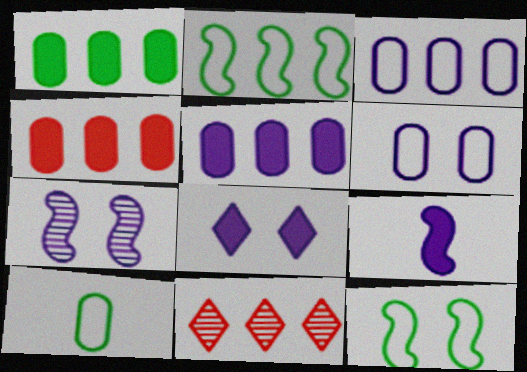[[1, 4, 5], 
[2, 5, 11], 
[5, 8, 9], 
[6, 7, 8]]